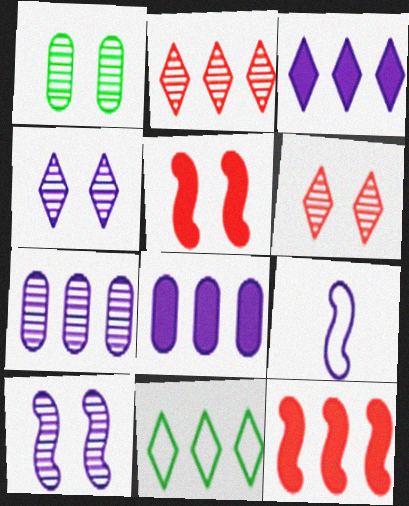[[1, 6, 10], 
[2, 3, 11], 
[4, 8, 9], 
[7, 11, 12]]